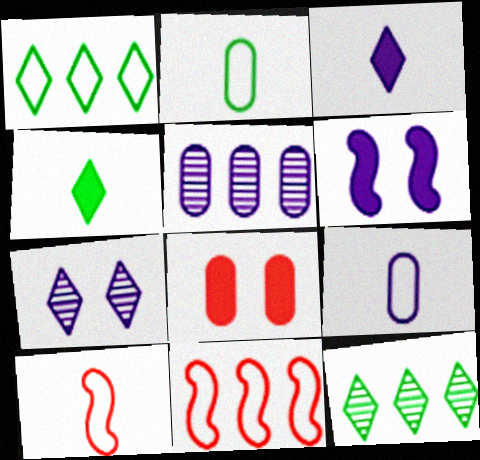[[2, 5, 8]]